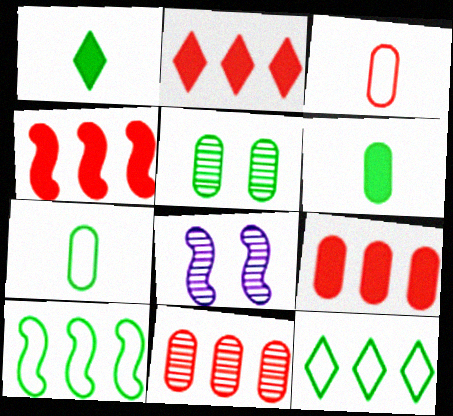[[1, 5, 10], 
[2, 4, 9], 
[2, 7, 8]]